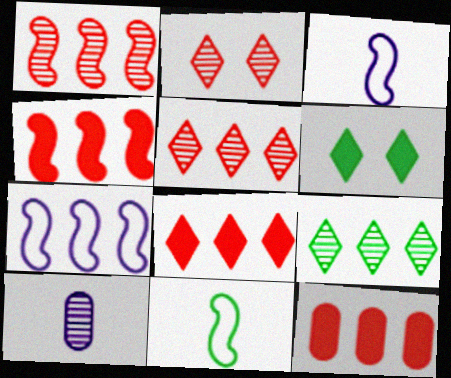[[4, 8, 12], 
[7, 9, 12]]